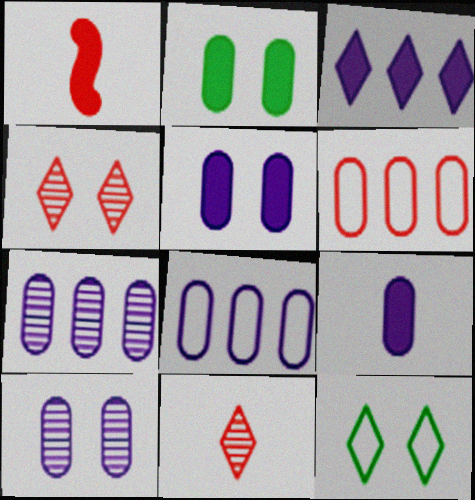[[1, 2, 3], 
[1, 4, 6], 
[1, 7, 12], 
[3, 11, 12], 
[8, 9, 10]]